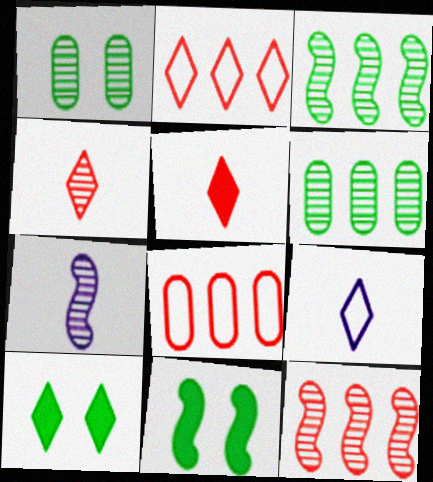[[7, 8, 10]]